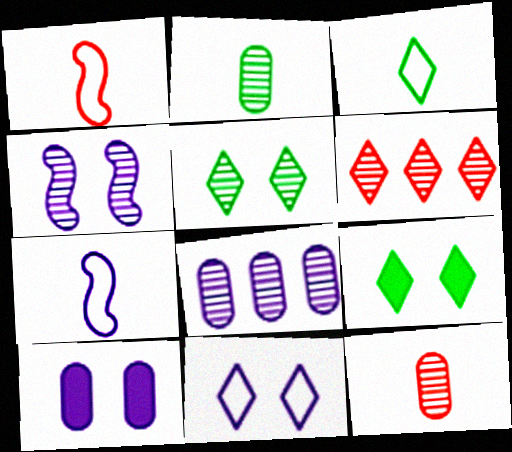[[1, 8, 9], 
[2, 4, 6], 
[4, 10, 11]]